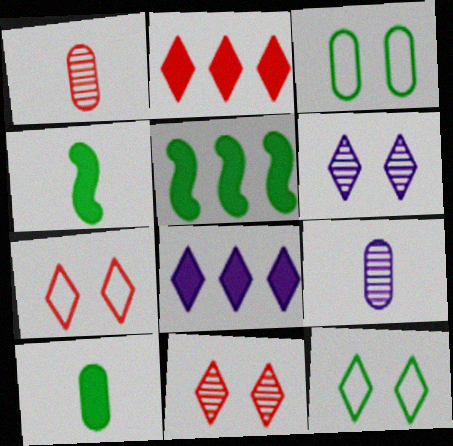[[5, 7, 9]]